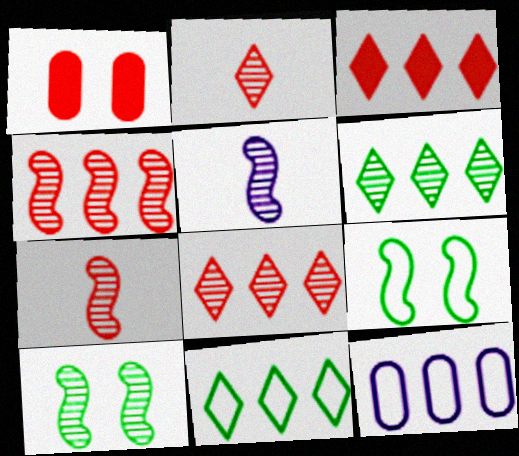[[1, 5, 11], 
[4, 5, 10]]